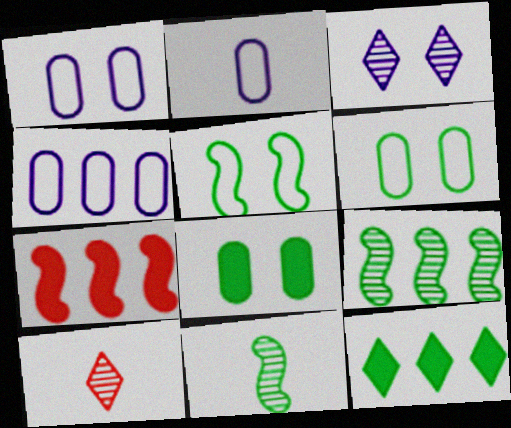[[1, 2, 4], 
[6, 11, 12]]